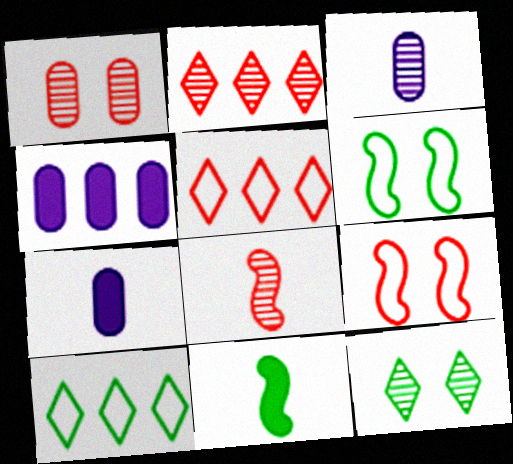[[1, 2, 8], 
[2, 6, 7]]